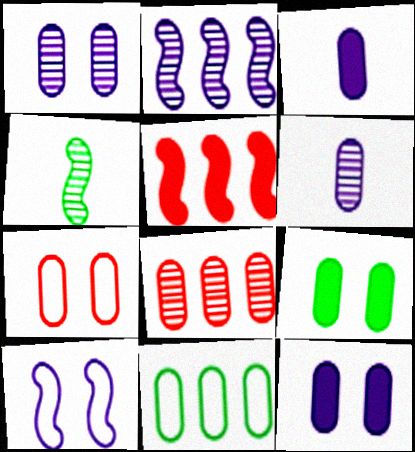[[1, 7, 9], 
[4, 5, 10]]